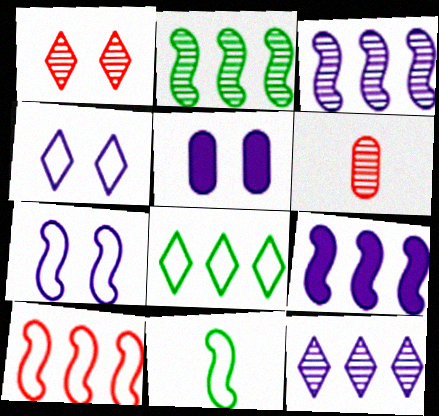[[2, 9, 10], 
[7, 10, 11]]